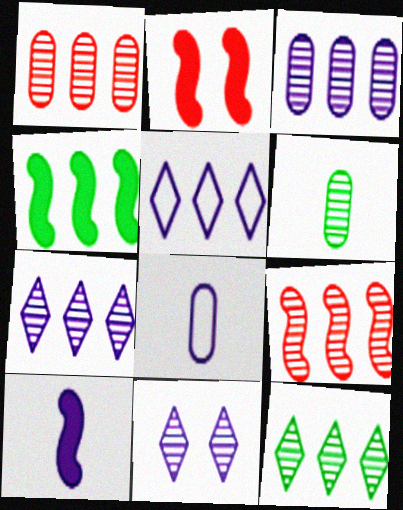[[1, 4, 5], 
[2, 4, 10], 
[2, 5, 6], 
[2, 8, 12], 
[3, 9, 12], 
[6, 9, 11]]